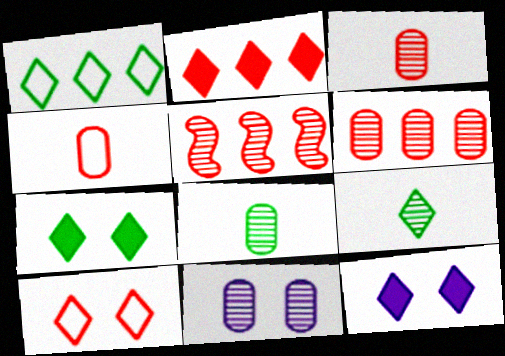[[1, 7, 9], 
[5, 9, 11], 
[6, 8, 11]]